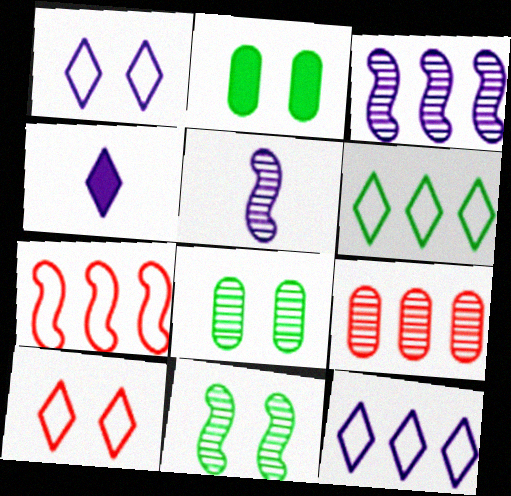[[4, 7, 8]]